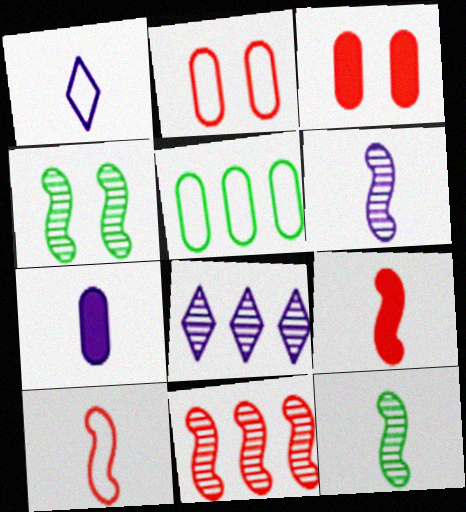[[1, 6, 7], 
[4, 6, 11]]